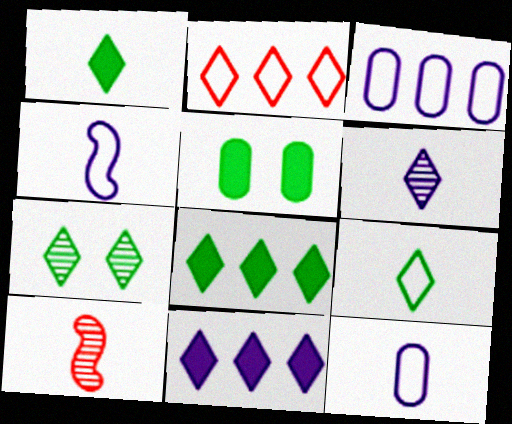[[1, 10, 12], 
[7, 8, 9]]